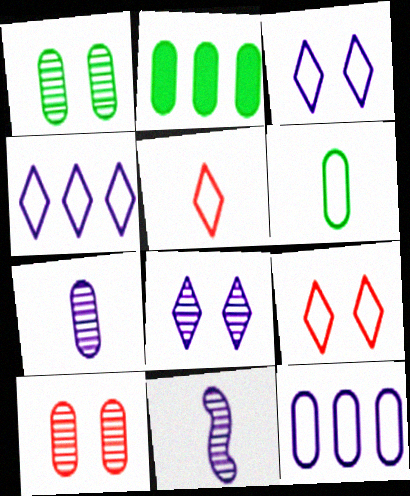[[1, 2, 6], 
[2, 9, 11]]